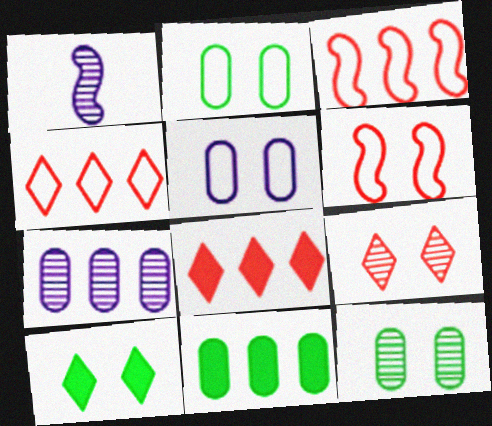[[1, 2, 8]]